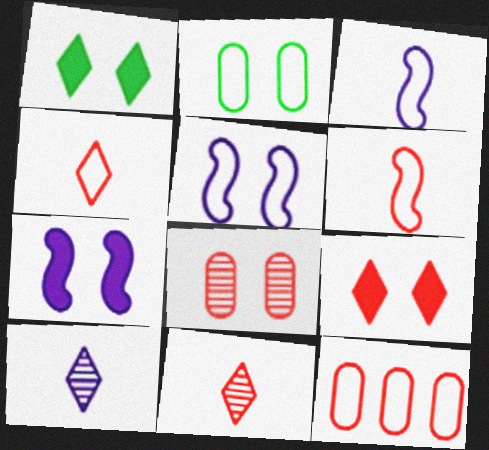[[1, 5, 8]]